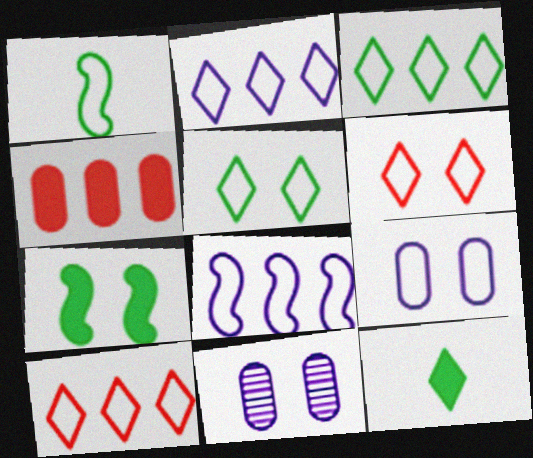[[1, 9, 10], 
[2, 3, 10], 
[6, 7, 11]]